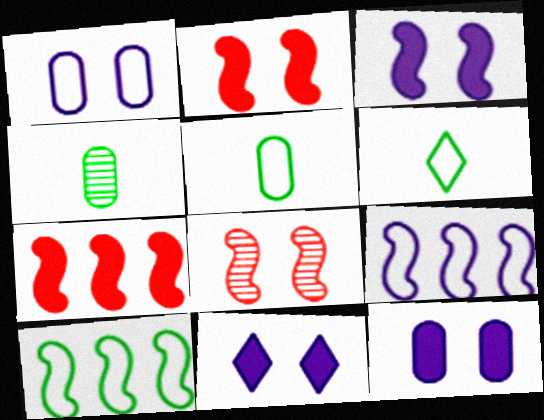[[3, 11, 12]]